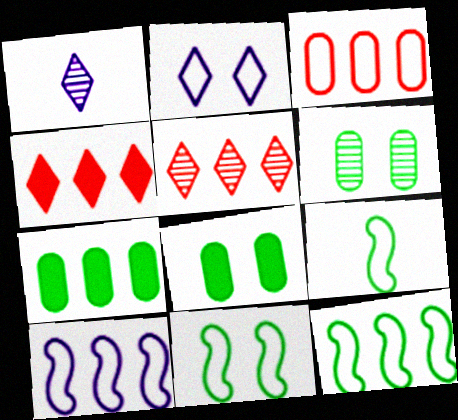[[2, 3, 9], 
[5, 7, 10], 
[9, 11, 12]]